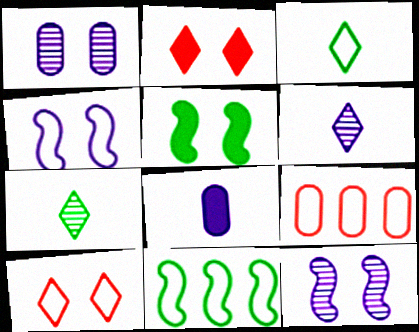[[1, 5, 10], 
[3, 4, 9], 
[5, 6, 9]]